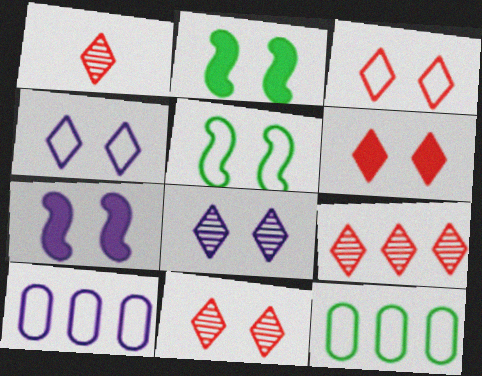[[1, 2, 10], 
[1, 7, 12], 
[1, 9, 11], 
[3, 6, 11]]